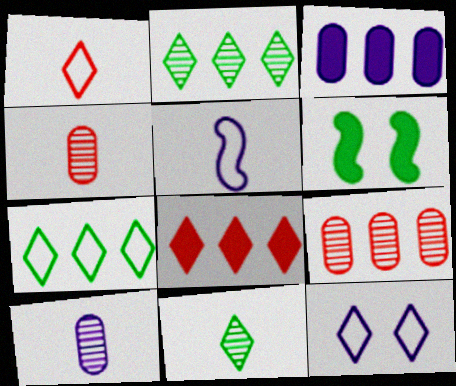[[1, 7, 12], 
[8, 11, 12]]